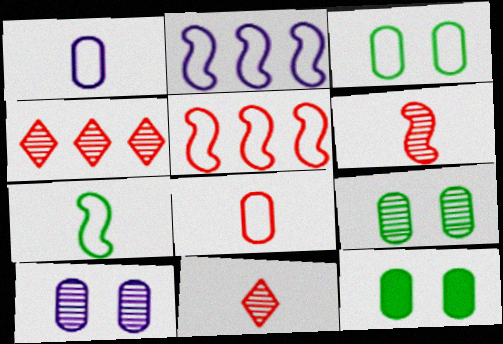[[2, 11, 12], 
[3, 9, 12]]